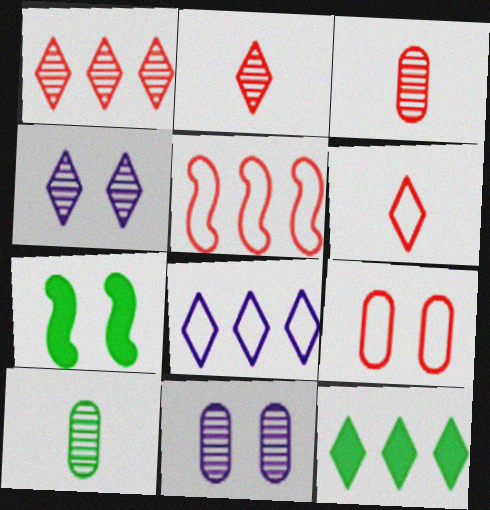[[1, 8, 12], 
[3, 7, 8], 
[4, 6, 12], 
[4, 7, 9], 
[5, 6, 9]]